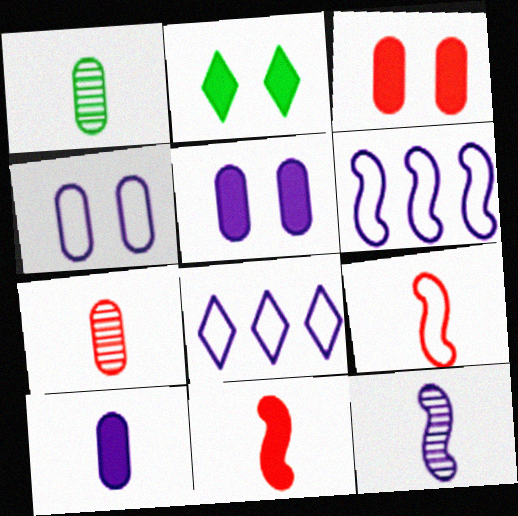[[2, 6, 7], 
[5, 8, 12]]